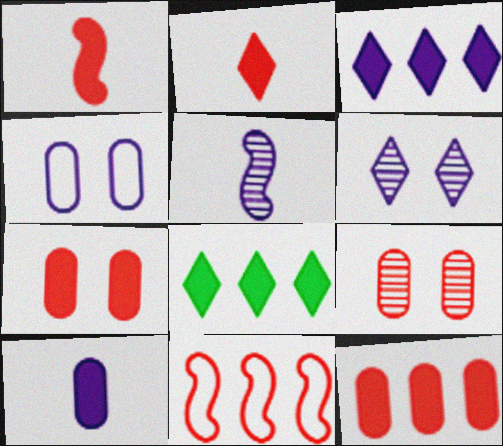[[2, 9, 11], 
[3, 4, 5]]